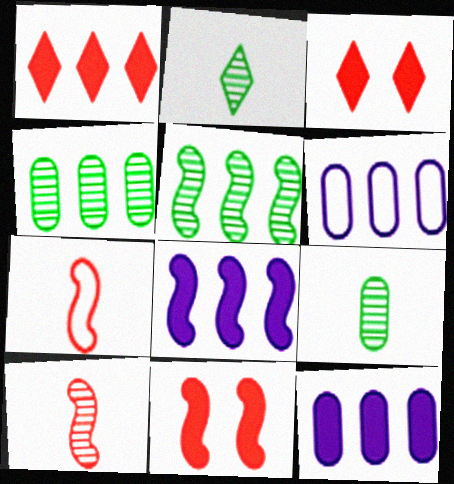[[1, 5, 6], 
[2, 6, 11]]